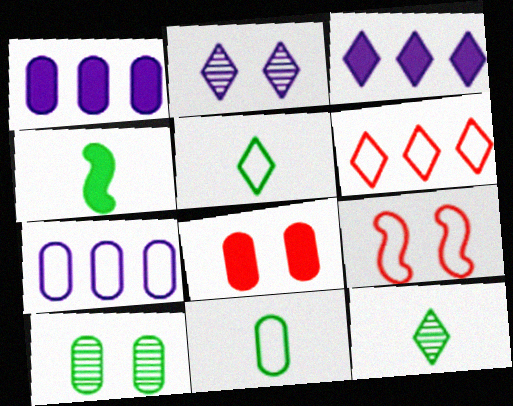[[1, 9, 12], 
[3, 4, 8], 
[4, 11, 12], 
[5, 7, 9]]